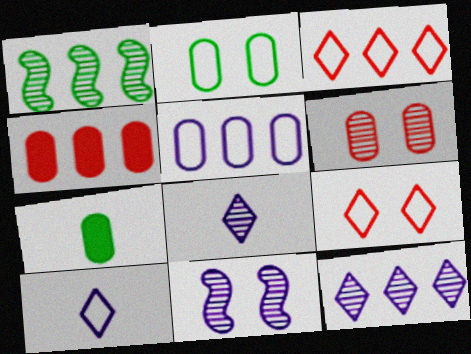[[1, 6, 8], 
[3, 7, 11], 
[5, 6, 7]]